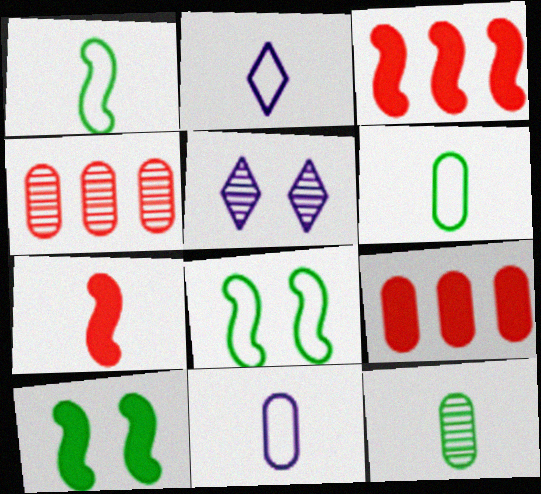[[1, 5, 9], 
[2, 4, 10], 
[2, 7, 12], 
[3, 5, 6]]